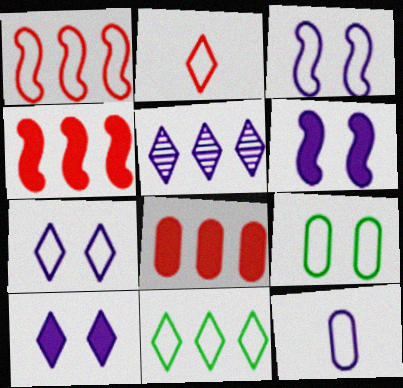[[2, 7, 11], 
[5, 6, 12]]